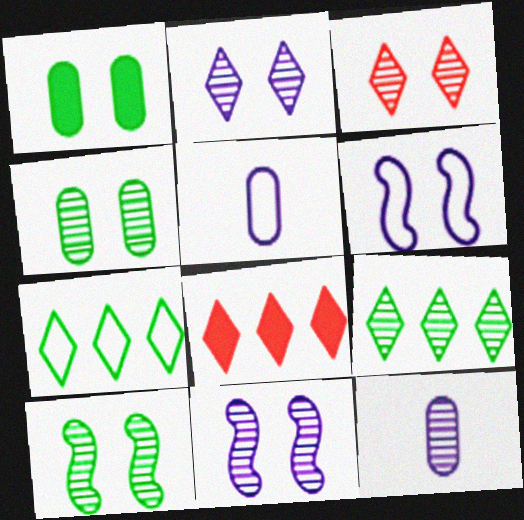[[1, 3, 6], 
[3, 4, 11], 
[5, 8, 10]]